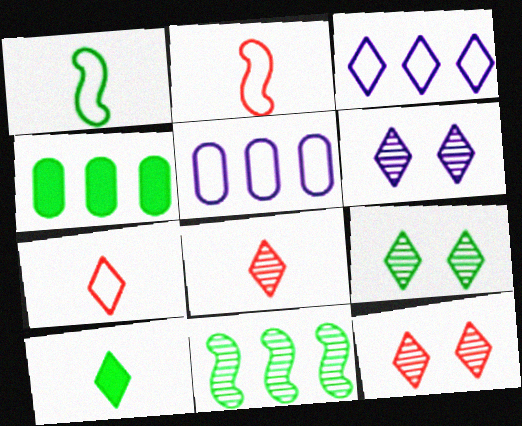[[1, 4, 9], 
[2, 4, 6], 
[3, 10, 12], 
[6, 9, 12]]